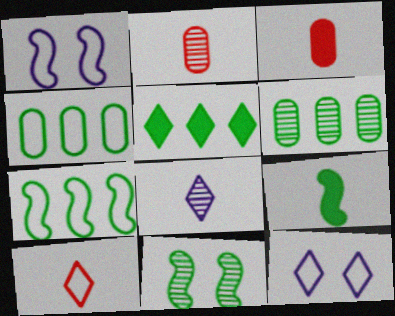[[1, 2, 5], 
[1, 4, 10], 
[5, 6, 7], 
[7, 9, 11]]